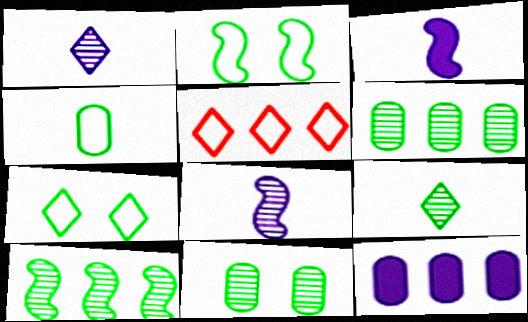[[3, 5, 11], 
[5, 10, 12], 
[9, 10, 11]]